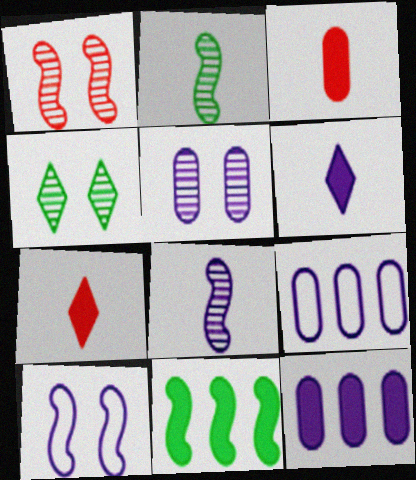[[1, 4, 5]]